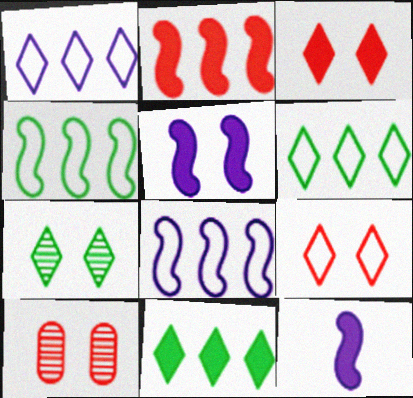[[6, 10, 12]]